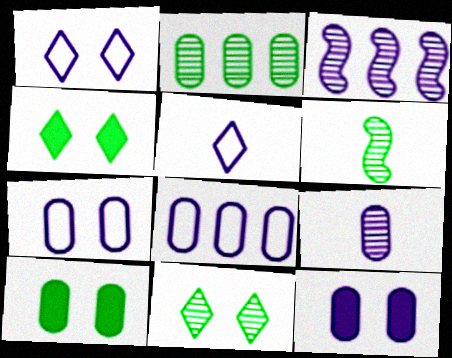[[2, 6, 11], 
[3, 5, 12], 
[8, 9, 12]]